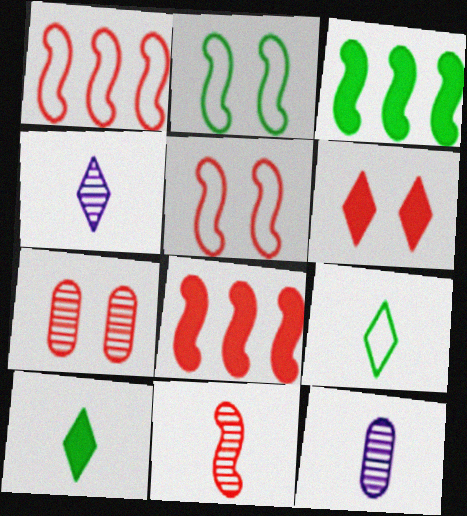[[5, 6, 7], 
[5, 8, 11]]